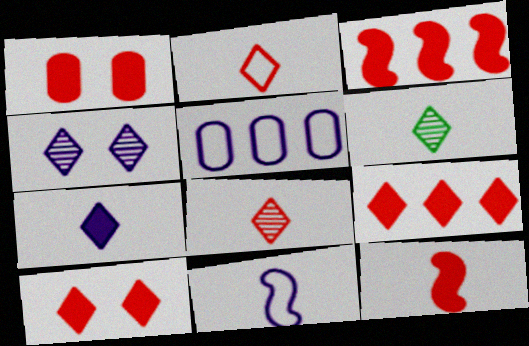[[1, 9, 12], 
[2, 6, 7]]